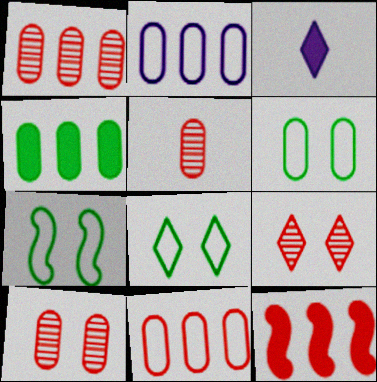[[1, 2, 4], 
[1, 3, 7], 
[1, 5, 10], 
[6, 7, 8]]